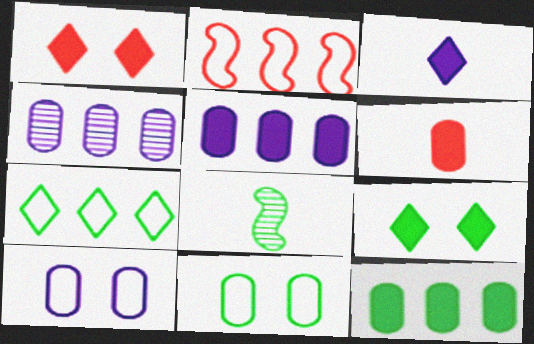[[4, 6, 11]]